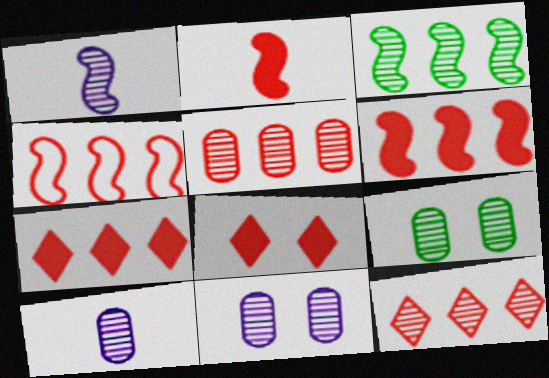[[1, 9, 12], 
[4, 5, 7], 
[5, 9, 10]]